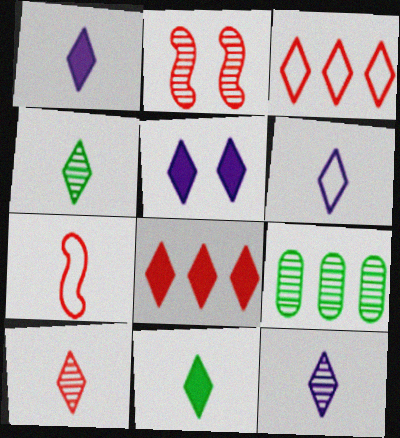[[1, 6, 12], 
[2, 9, 12], 
[3, 4, 5], 
[4, 10, 12], 
[5, 7, 9], 
[5, 8, 11], 
[6, 10, 11]]